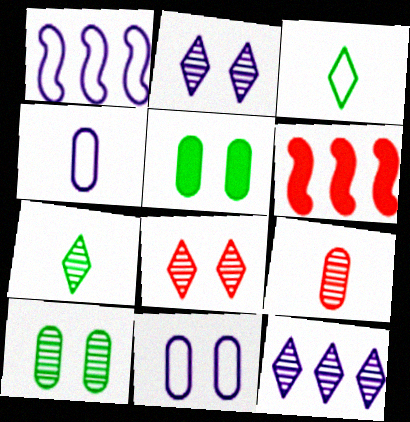[[6, 7, 11], 
[7, 8, 12]]